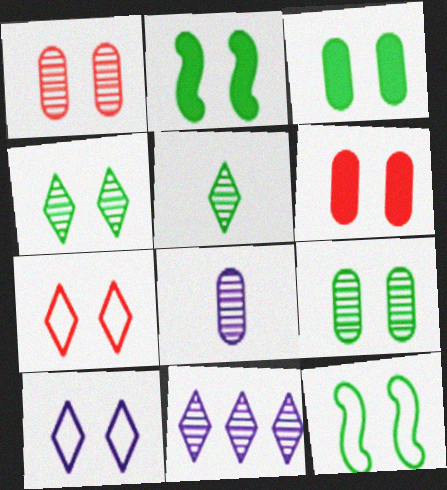[[1, 2, 10], 
[3, 4, 12]]